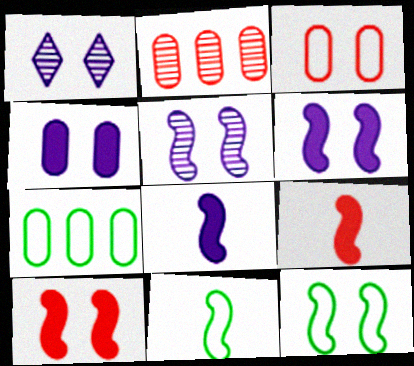[[1, 7, 9], 
[5, 10, 12]]